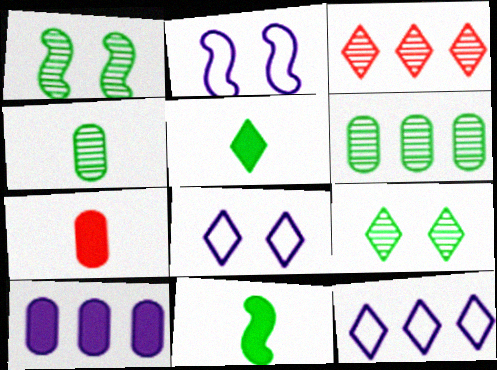[[1, 7, 12], 
[3, 5, 8]]